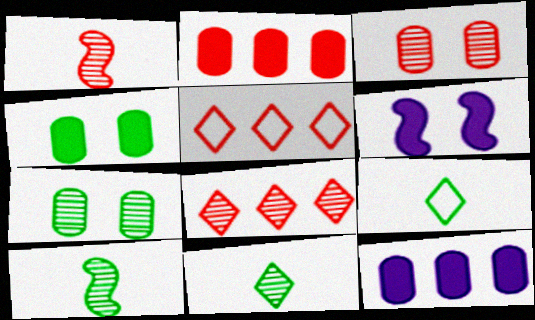[[1, 3, 8]]